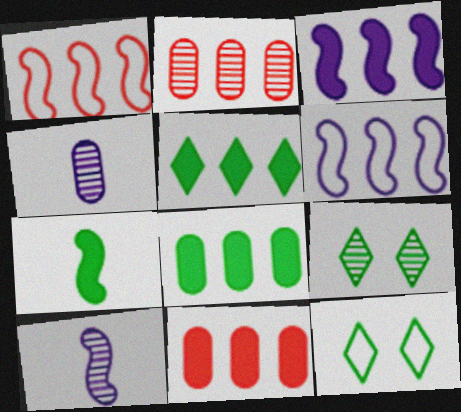[[2, 5, 6], 
[2, 9, 10], 
[3, 5, 11], 
[10, 11, 12]]